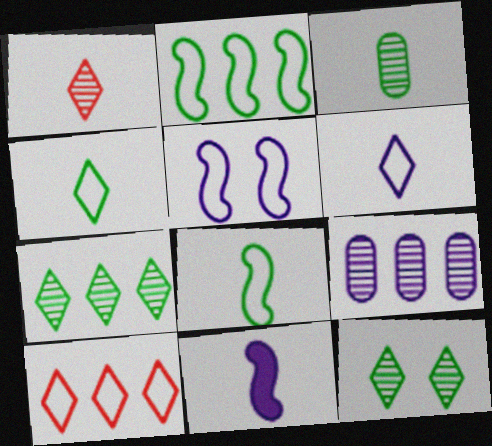[]